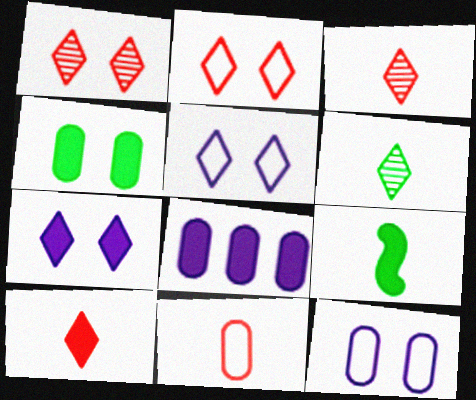[]